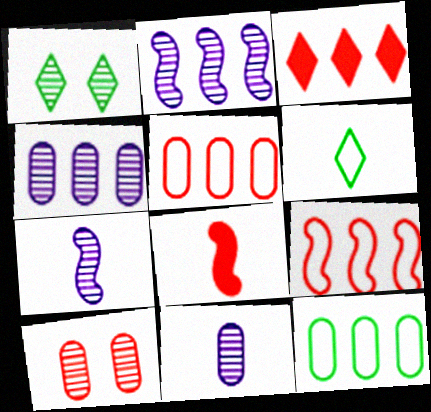[[2, 3, 12], 
[6, 8, 11]]